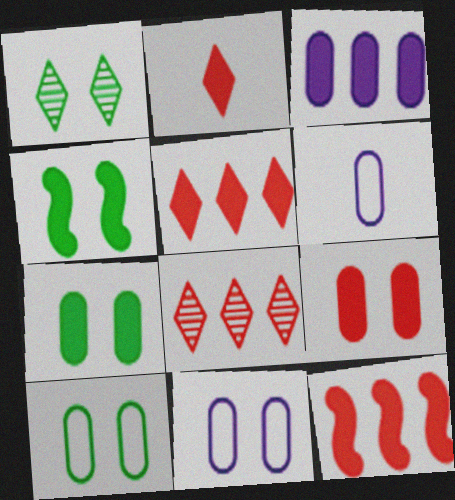[[1, 4, 10], 
[1, 6, 12], 
[2, 3, 4], 
[2, 9, 12], 
[4, 6, 8]]